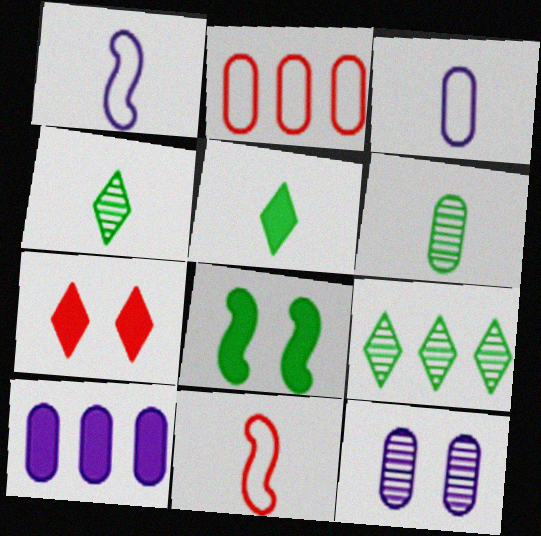[[3, 10, 12]]